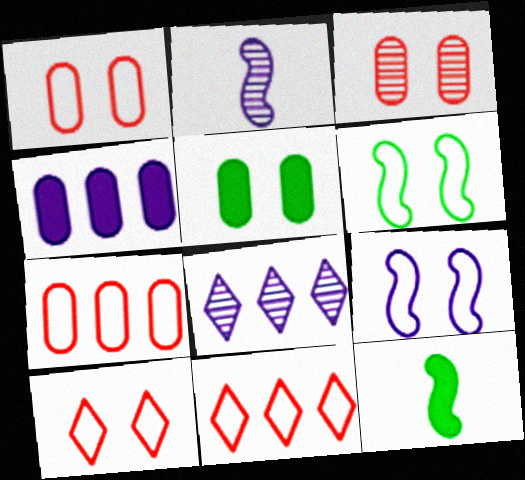[[1, 8, 12], 
[2, 5, 11]]